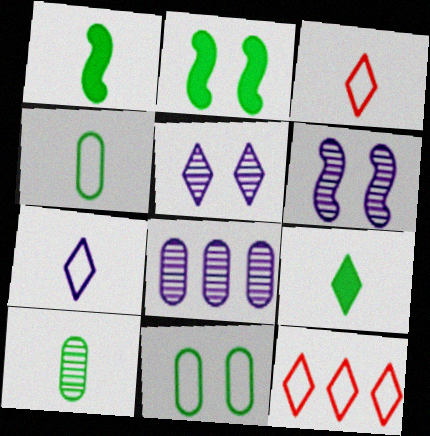[[2, 3, 8], 
[5, 9, 12]]